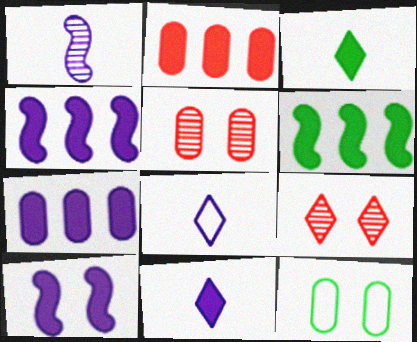[[2, 3, 10], 
[5, 6, 8], 
[7, 10, 11], 
[9, 10, 12]]